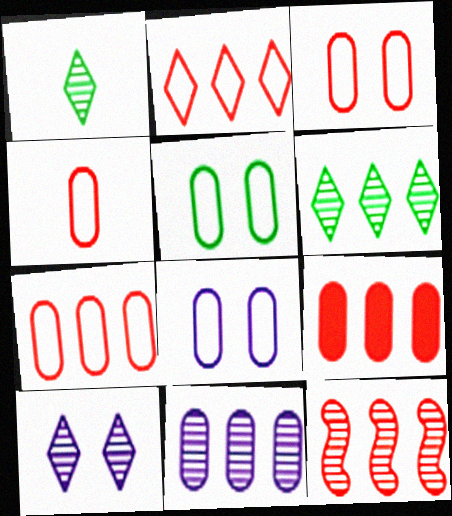[[2, 9, 12], 
[3, 4, 7], 
[3, 5, 8], 
[6, 11, 12]]